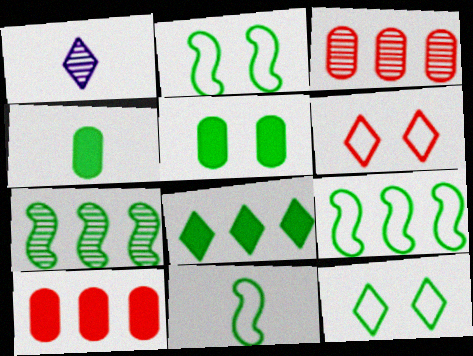[[1, 2, 10], 
[1, 6, 8], 
[2, 9, 11], 
[4, 7, 12]]